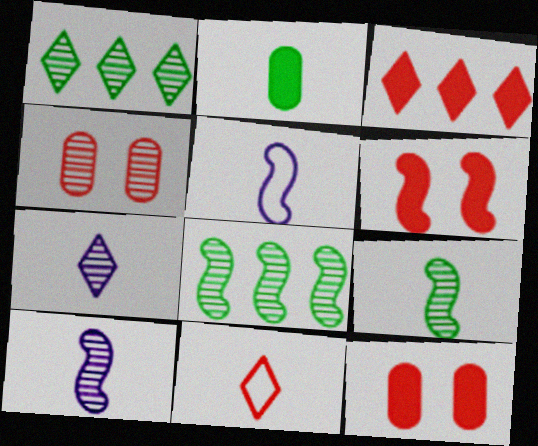[[1, 4, 10], 
[1, 5, 12], 
[2, 10, 11], 
[4, 7, 8], 
[5, 6, 8]]